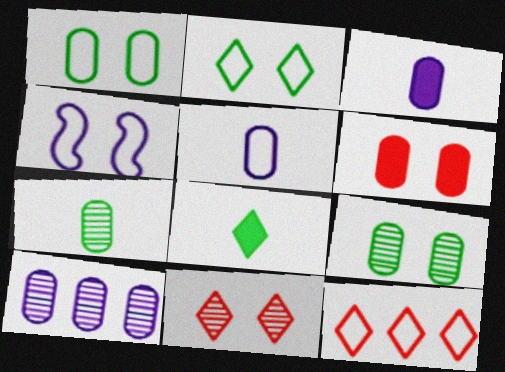[]